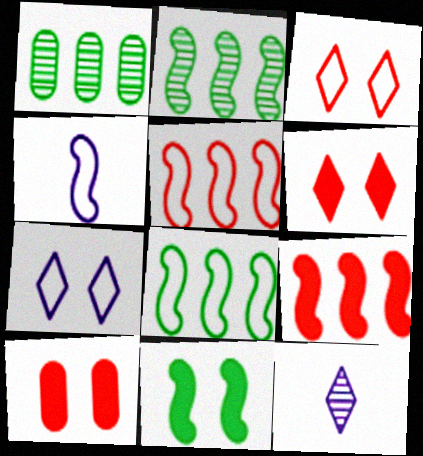[[1, 4, 6], 
[8, 10, 12]]